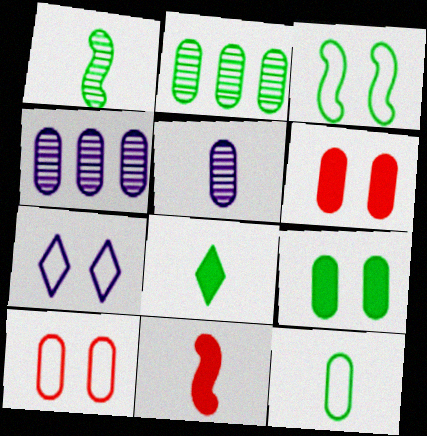[[1, 8, 12], 
[2, 3, 8], 
[2, 7, 11], 
[2, 9, 12], 
[3, 7, 10], 
[4, 6, 12]]